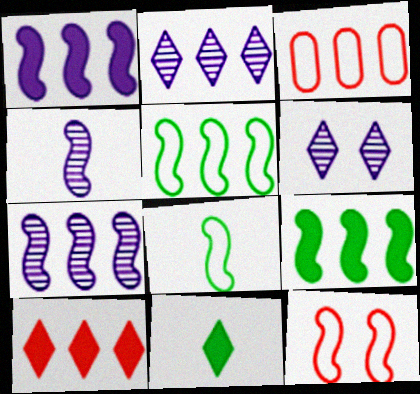[[2, 3, 9], 
[4, 9, 12]]